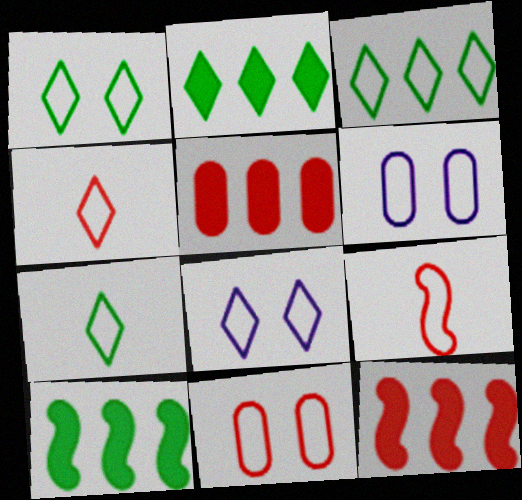[[1, 3, 7], 
[3, 4, 8], 
[3, 6, 9]]